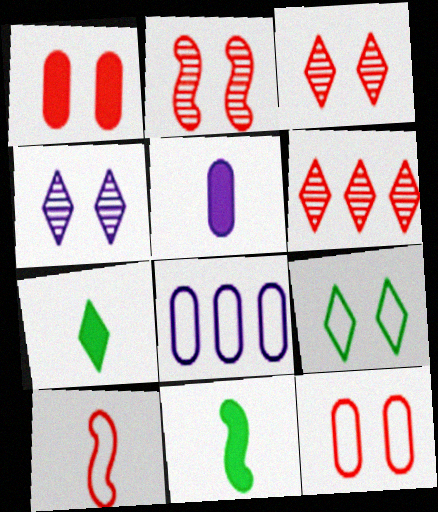[[1, 6, 10], 
[2, 7, 8], 
[3, 8, 11], 
[8, 9, 10]]